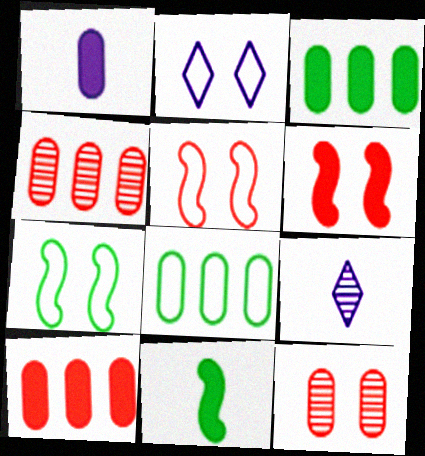[[1, 8, 12], 
[2, 4, 11], 
[3, 5, 9], 
[6, 8, 9], 
[7, 9, 10]]